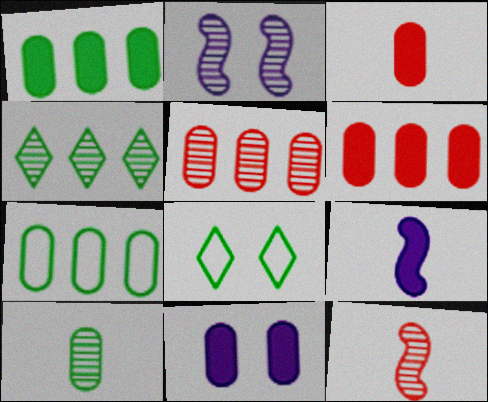[[1, 3, 11], 
[5, 8, 9]]